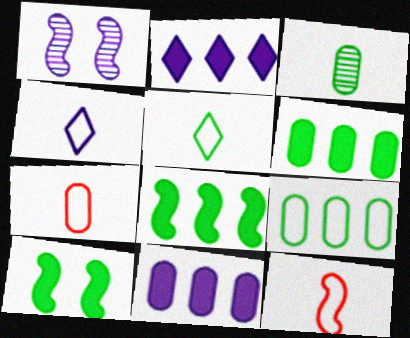[[1, 4, 11], 
[1, 8, 12]]